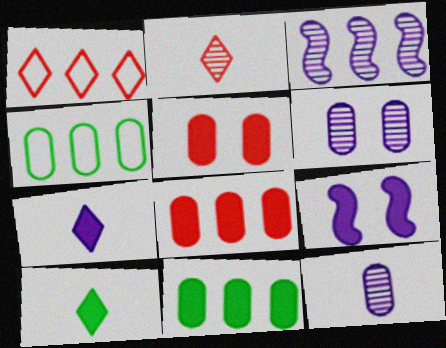[[1, 3, 11], 
[2, 4, 9], 
[4, 5, 12], 
[8, 9, 10]]